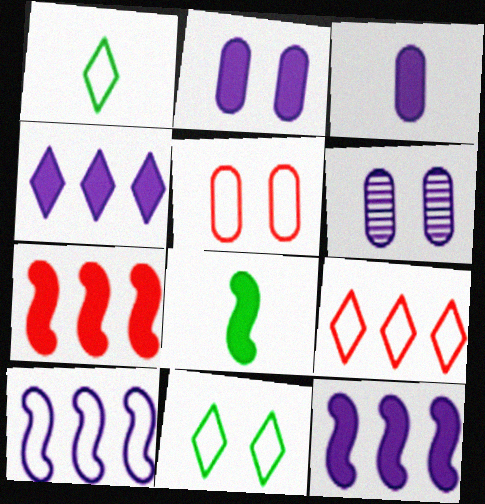[[1, 5, 10], 
[1, 6, 7], 
[6, 8, 9]]